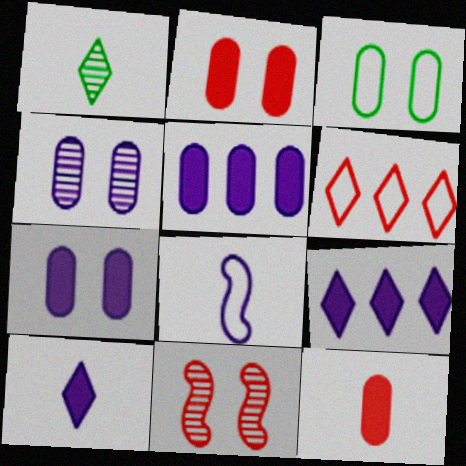[[1, 8, 12], 
[2, 3, 4], 
[3, 6, 8], 
[4, 8, 9], 
[6, 11, 12]]